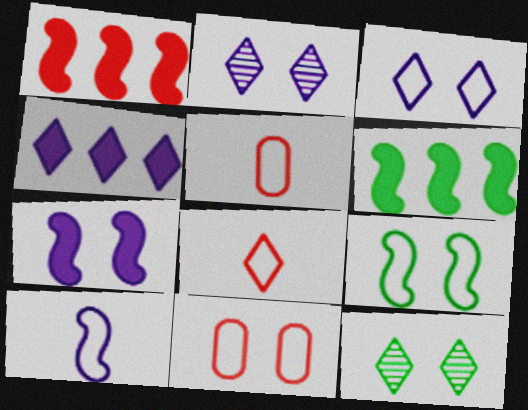[[2, 5, 6], 
[3, 9, 11], 
[4, 8, 12], 
[7, 11, 12]]